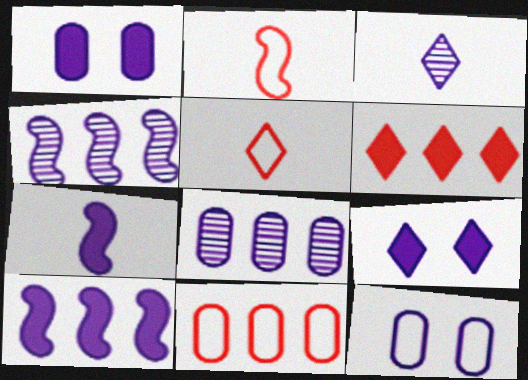[[3, 10, 12]]